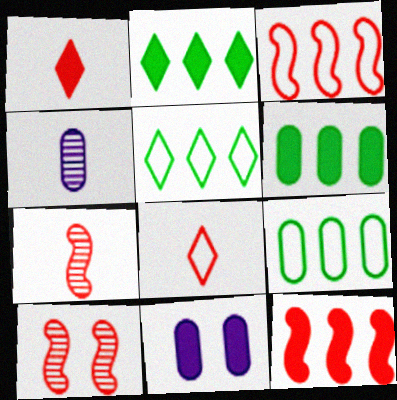[[5, 7, 11]]